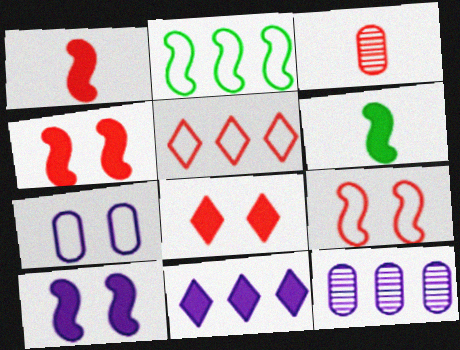[[3, 4, 5]]